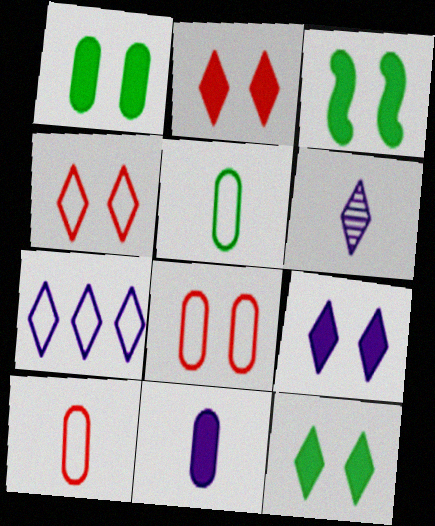[[1, 3, 12], 
[2, 9, 12], 
[6, 7, 9]]